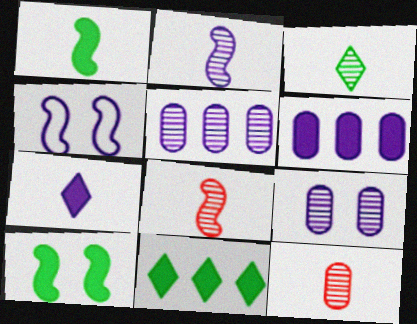[[2, 3, 12], 
[4, 5, 7], 
[4, 11, 12]]